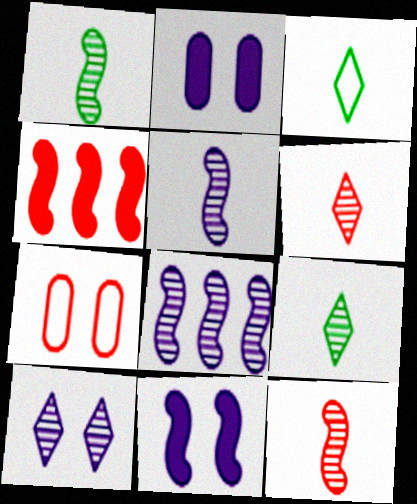[[1, 5, 12], 
[4, 6, 7]]